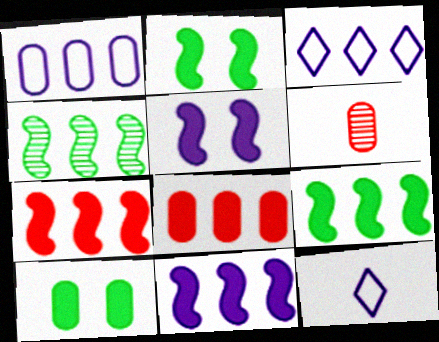[[1, 6, 10], 
[2, 3, 6], 
[3, 4, 8], 
[7, 9, 11]]